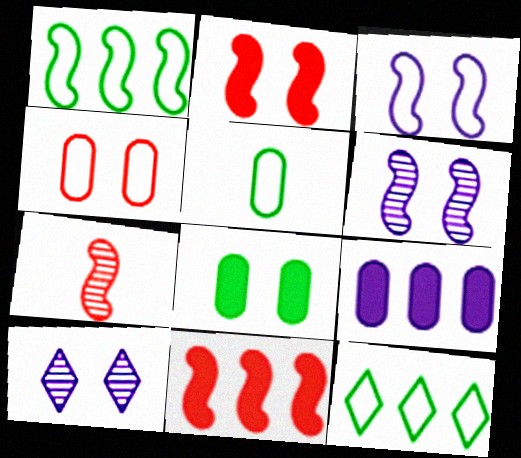[[5, 10, 11]]